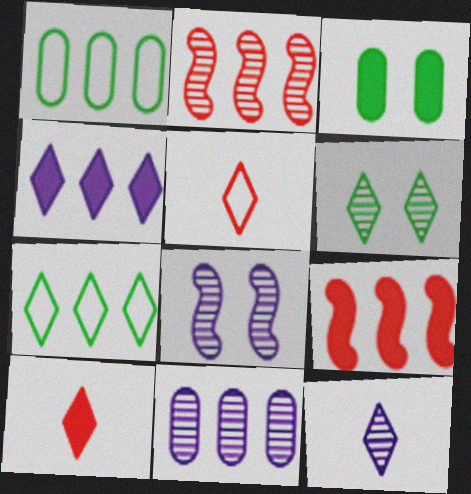[[1, 2, 4], 
[1, 8, 10], 
[4, 5, 6], 
[7, 9, 11], 
[8, 11, 12]]